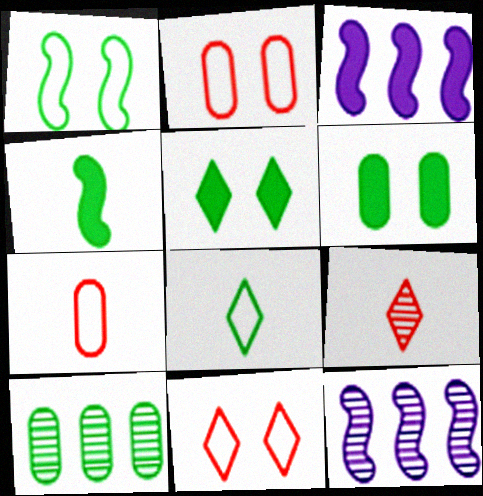[[5, 7, 12]]